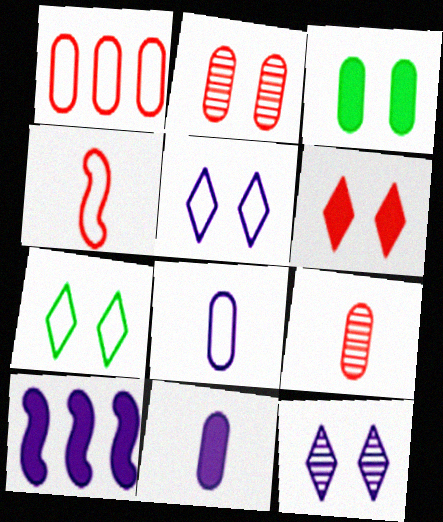[[6, 7, 12], 
[7, 9, 10], 
[8, 10, 12]]